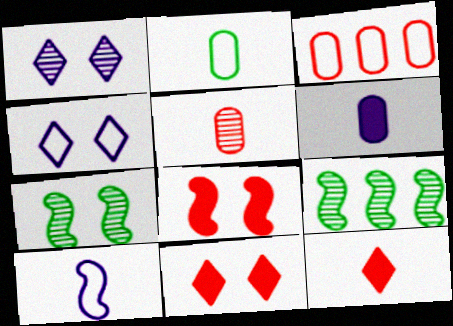[[1, 5, 9], 
[2, 5, 6], 
[8, 9, 10]]